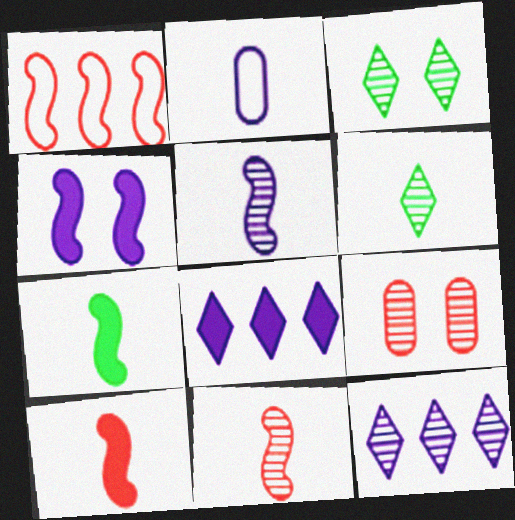[[2, 4, 12], 
[2, 6, 10]]